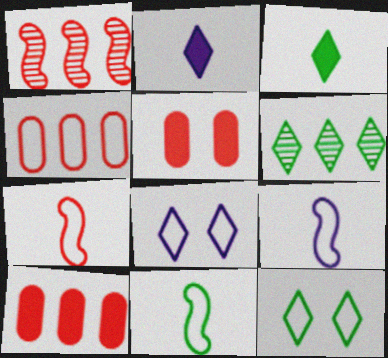[[3, 6, 12], 
[4, 8, 11], 
[4, 9, 12], 
[5, 6, 9], 
[7, 9, 11]]